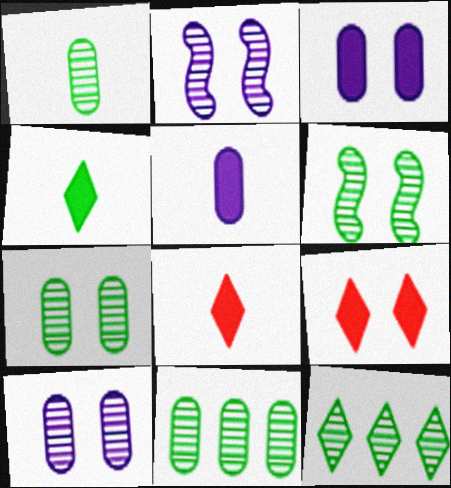[[1, 6, 12], 
[1, 7, 11]]